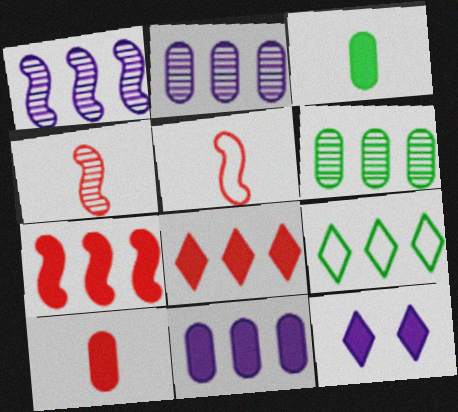[[2, 7, 9], 
[3, 7, 12], 
[5, 6, 12]]